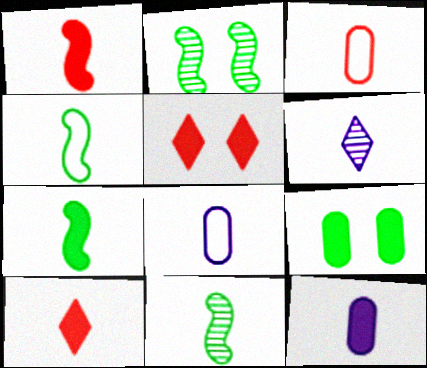[[3, 6, 7], 
[4, 7, 11], 
[7, 10, 12], 
[8, 10, 11]]